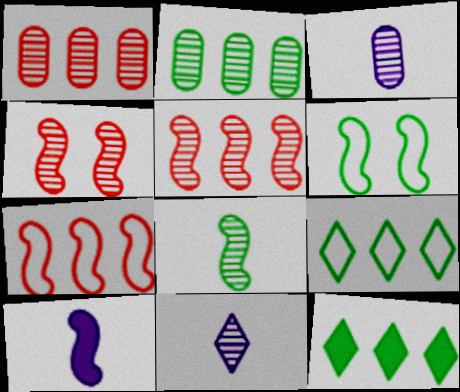[[2, 4, 11], 
[5, 6, 10]]